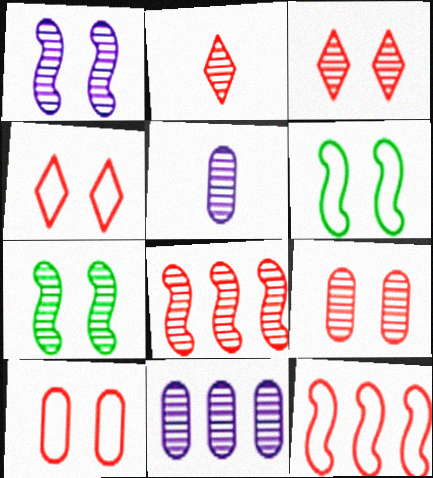[[2, 7, 11], 
[2, 8, 9]]